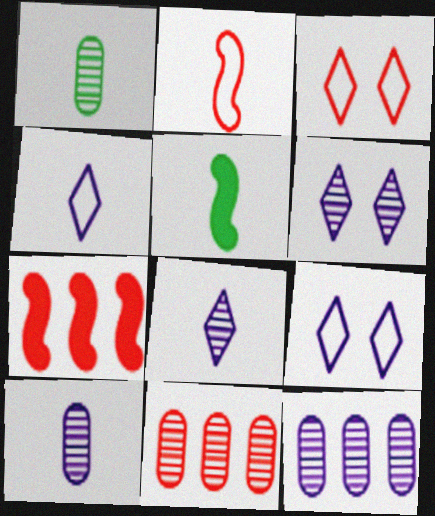[[1, 7, 9], 
[3, 5, 12], 
[5, 9, 11]]